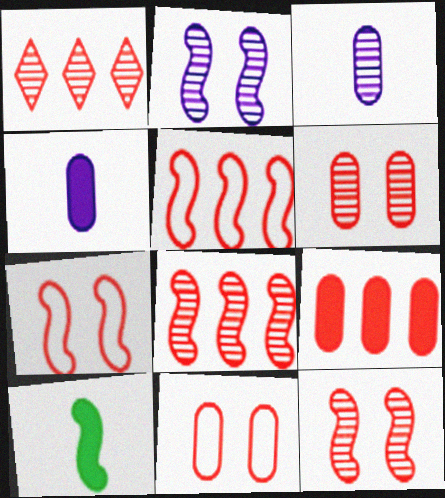[[1, 5, 9], 
[2, 5, 10]]